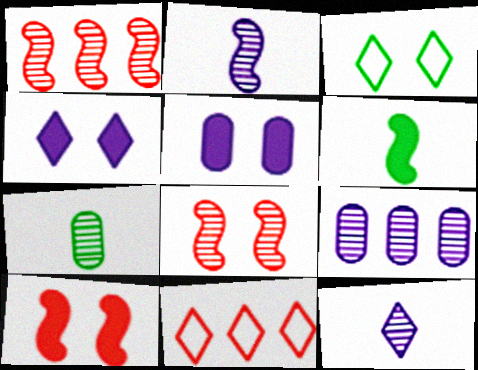[[3, 5, 8]]